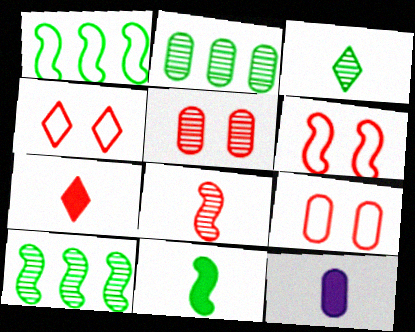[[2, 9, 12], 
[4, 6, 9], 
[4, 10, 12], 
[7, 11, 12]]